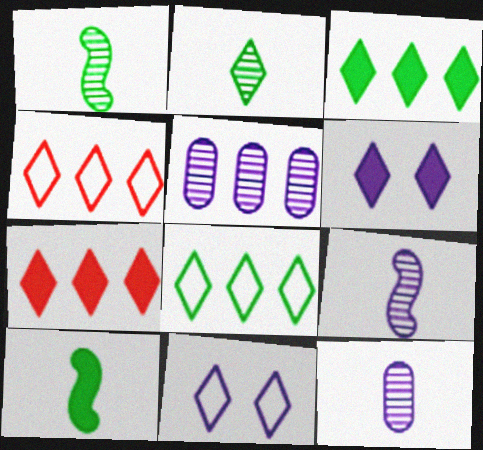[[2, 4, 6], 
[2, 7, 11]]